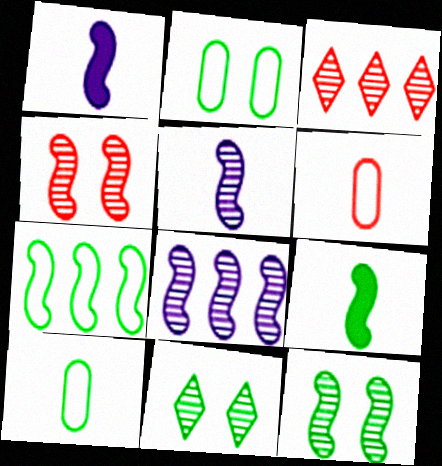[[1, 2, 3], 
[1, 4, 7], 
[7, 9, 12]]